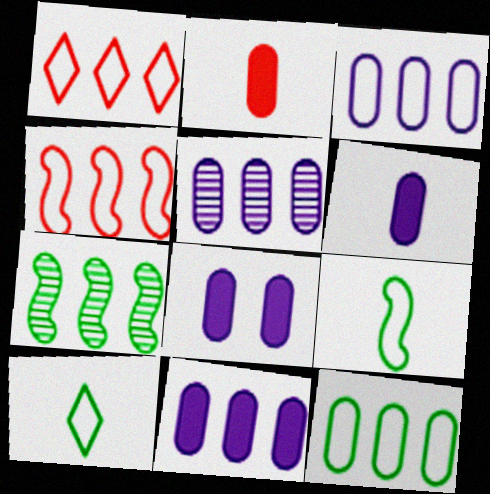[[1, 7, 11], 
[3, 5, 11], 
[6, 8, 11]]